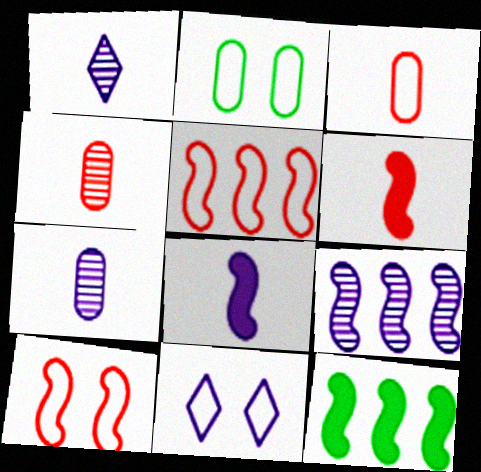[[2, 10, 11], 
[4, 11, 12], 
[5, 9, 12]]